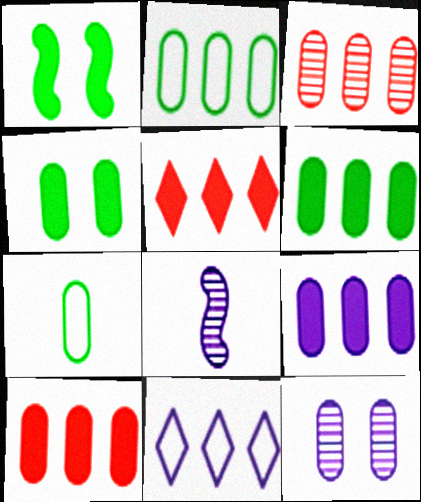[[2, 3, 9], 
[6, 9, 10], 
[7, 10, 12]]